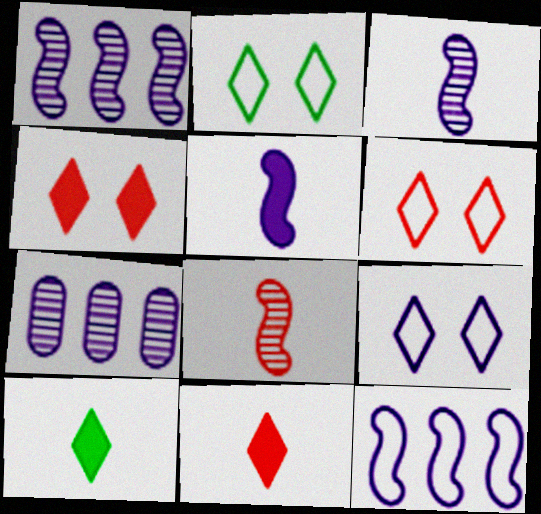[[2, 6, 9], 
[5, 7, 9]]